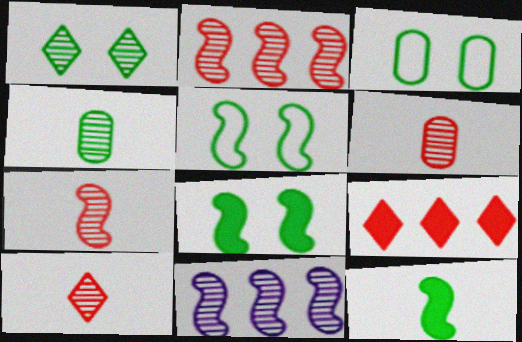[[1, 3, 8], 
[1, 6, 11], 
[6, 7, 10]]